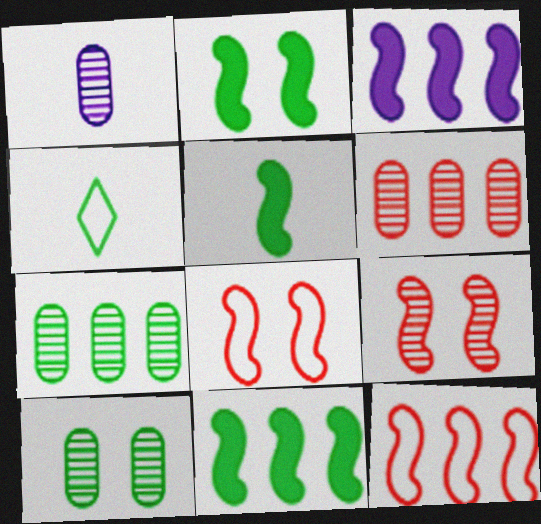[[1, 6, 10], 
[2, 4, 7], 
[2, 5, 11], 
[4, 10, 11]]